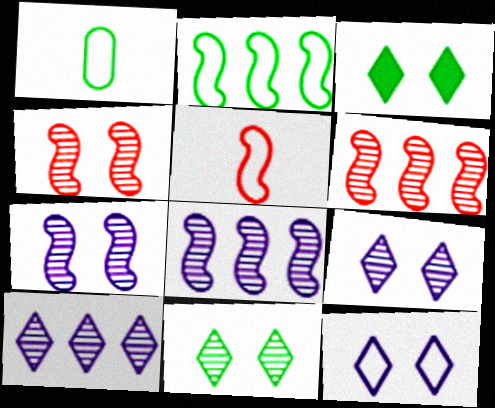[]